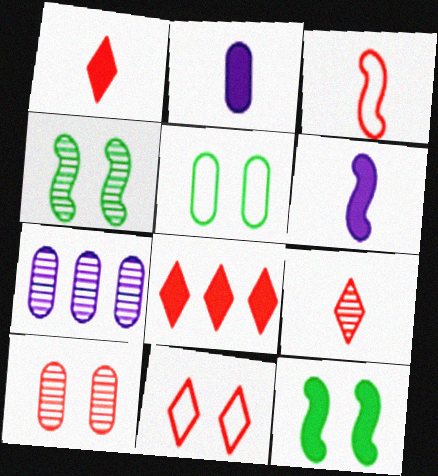[[2, 8, 12], 
[3, 8, 10], 
[4, 7, 9], 
[8, 9, 11]]